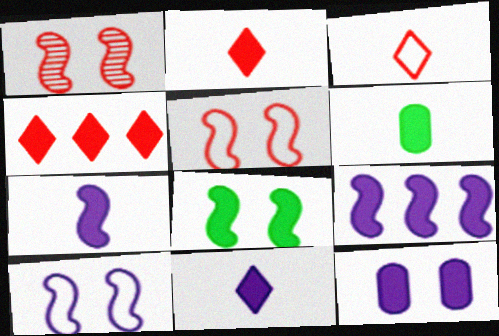[[1, 8, 10], 
[2, 6, 7], 
[9, 11, 12]]